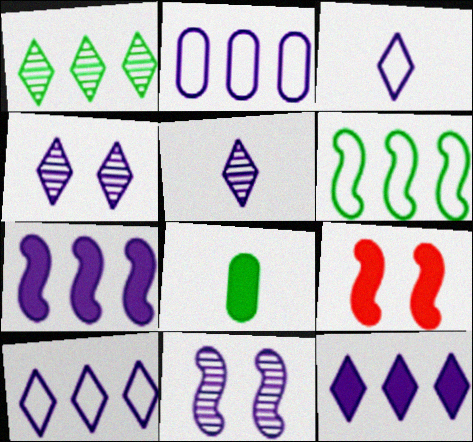[[3, 4, 12], 
[8, 9, 12]]